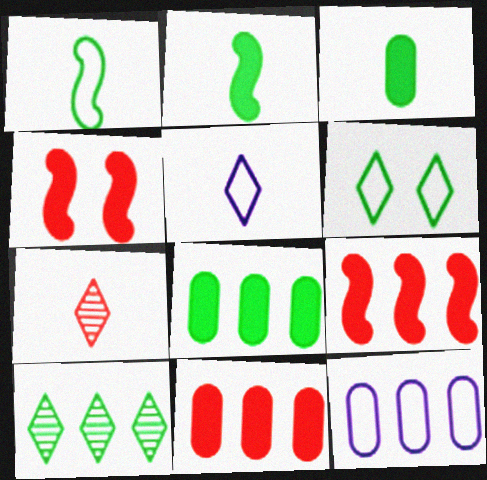[[9, 10, 12]]